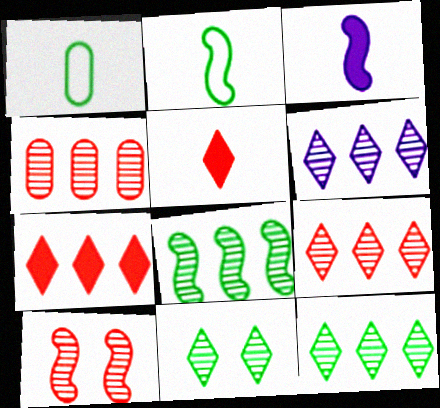[[4, 6, 8], 
[6, 9, 12]]